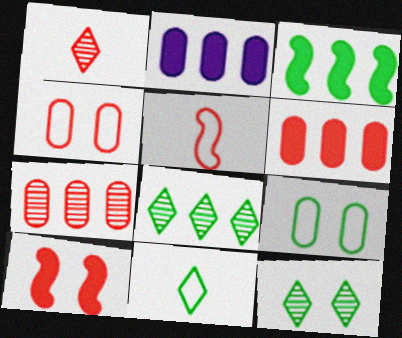[[2, 5, 12]]